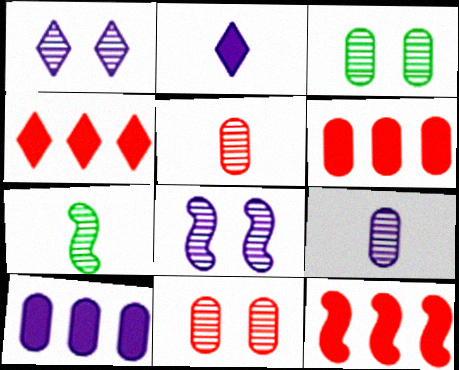[[4, 6, 12]]